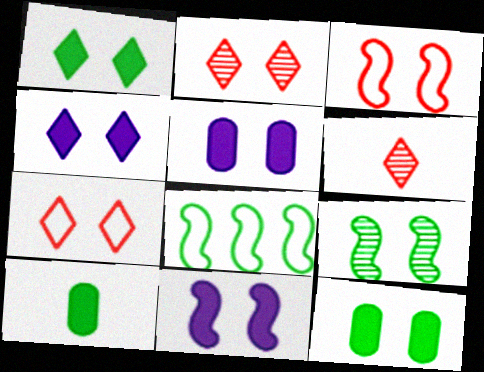[[3, 9, 11], 
[4, 5, 11], 
[5, 6, 8], 
[5, 7, 9]]